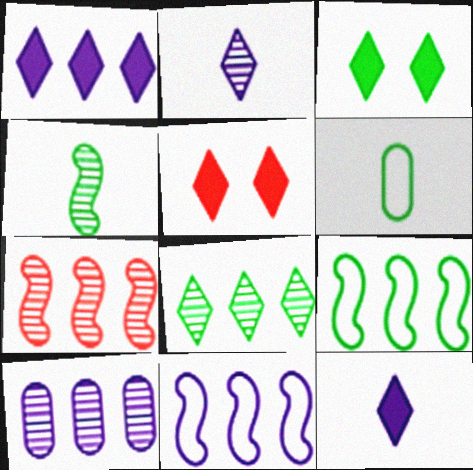[[1, 10, 11], 
[7, 8, 10]]